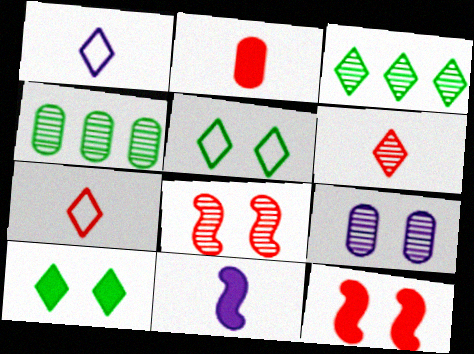[[1, 4, 12], 
[5, 9, 12]]